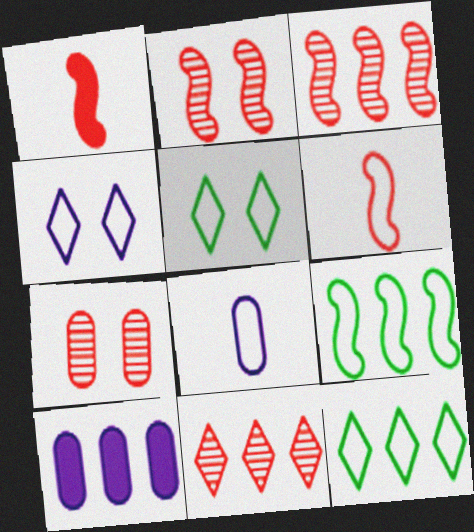[[3, 10, 12], 
[9, 10, 11]]